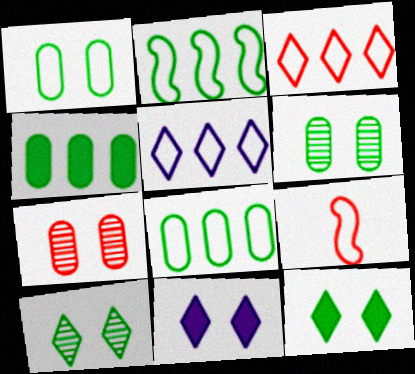[[1, 5, 9]]